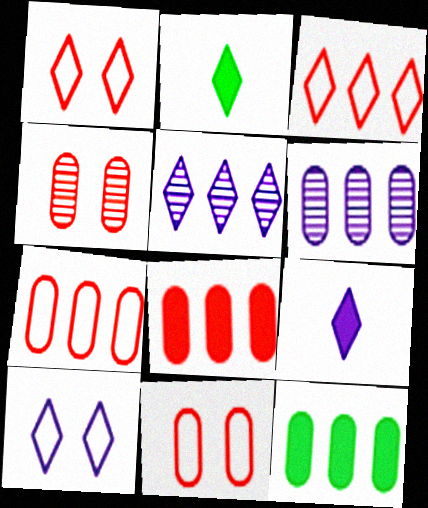[[1, 2, 5], 
[5, 9, 10], 
[6, 7, 12]]